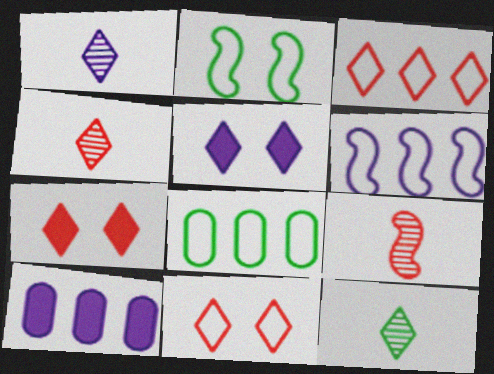[[1, 4, 12], 
[2, 4, 10], 
[3, 4, 7], 
[3, 5, 12], 
[3, 6, 8], 
[5, 8, 9]]